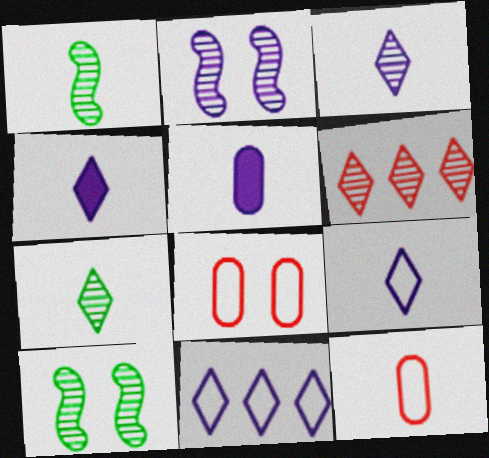[[1, 4, 12], 
[2, 5, 11], 
[3, 4, 9]]